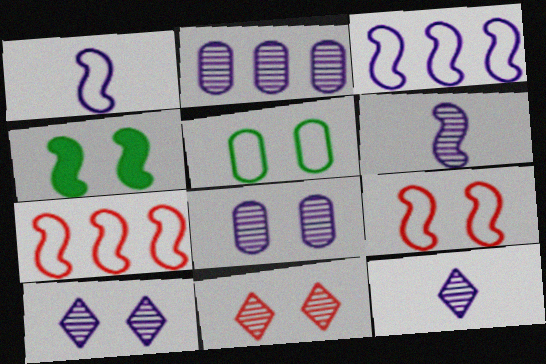[[2, 6, 10], 
[4, 6, 7]]